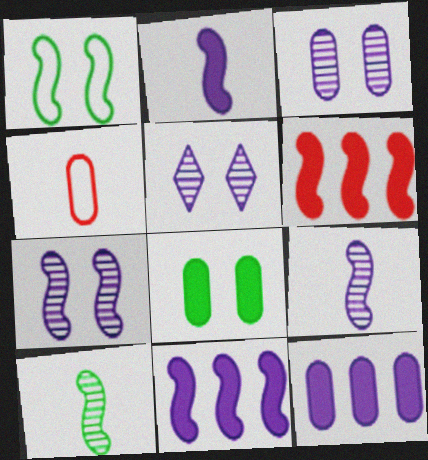[[1, 6, 9], 
[3, 5, 7]]